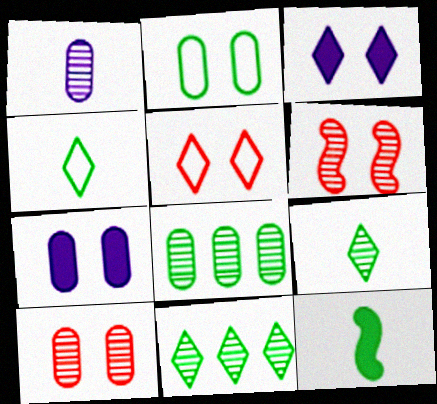[[1, 6, 11], 
[1, 8, 10], 
[2, 3, 6], 
[2, 7, 10], 
[2, 11, 12]]